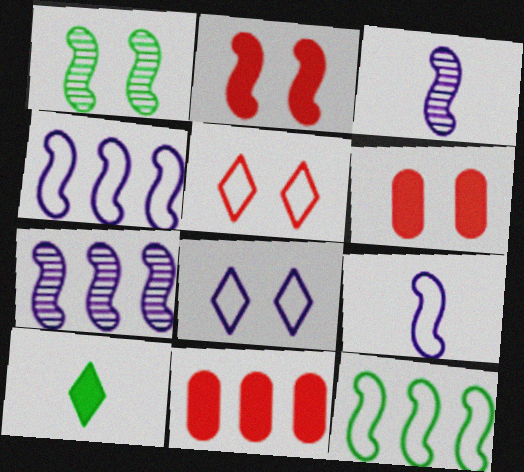[[1, 6, 8], 
[2, 3, 12]]